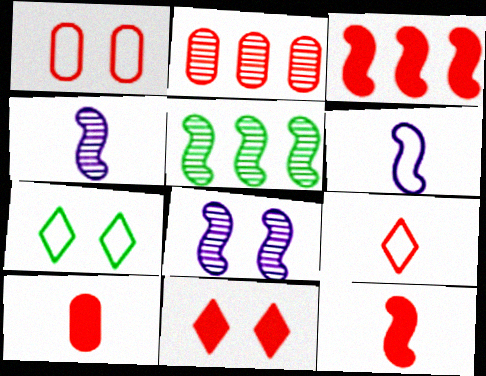[[1, 2, 10], 
[3, 10, 11]]